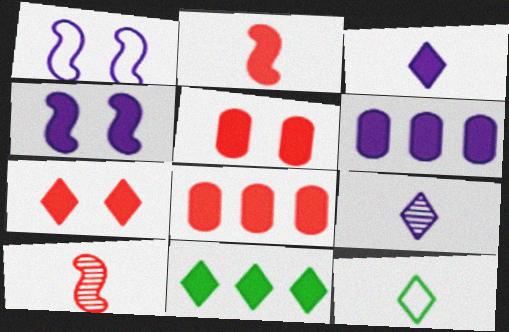[[1, 6, 9], 
[2, 7, 8], 
[3, 4, 6], 
[3, 7, 11]]